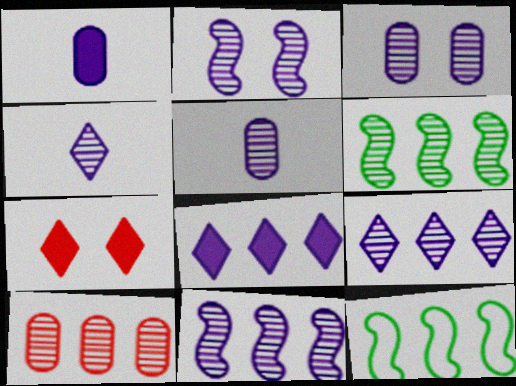[[2, 5, 9], 
[3, 4, 11], 
[5, 7, 12], 
[6, 9, 10], 
[8, 10, 12]]